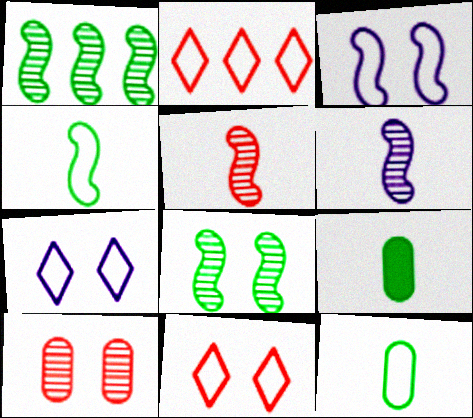[[2, 3, 12]]